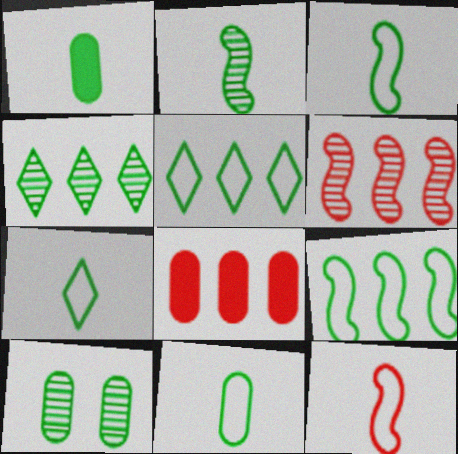[[1, 2, 7], 
[2, 4, 10], 
[3, 7, 11]]